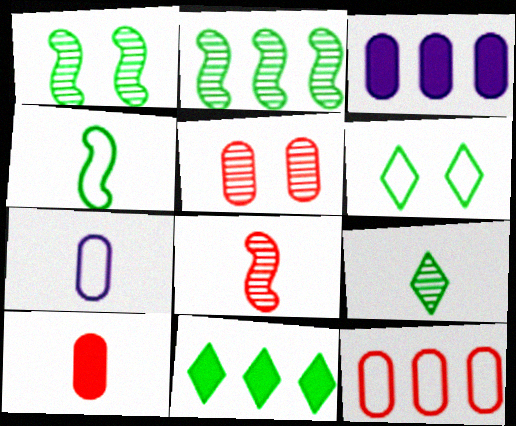[[3, 6, 8], 
[5, 10, 12], 
[6, 9, 11]]